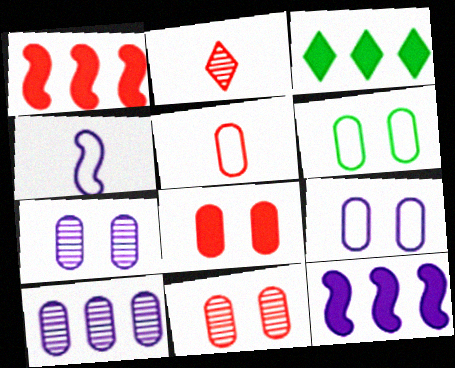[[2, 6, 12], 
[3, 4, 11], 
[6, 7, 8]]